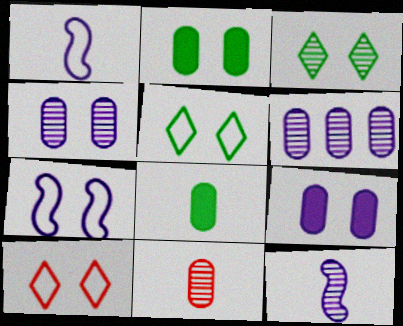[]